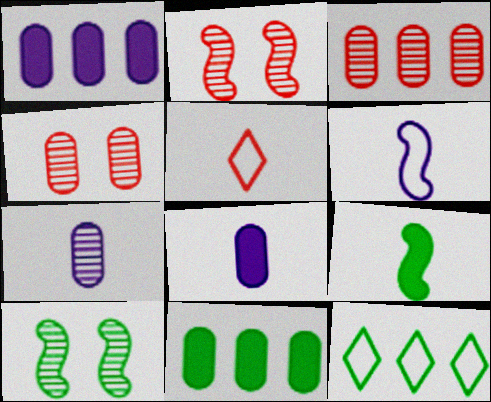[[1, 5, 10], 
[2, 8, 12], 
[5, 7, 9]]